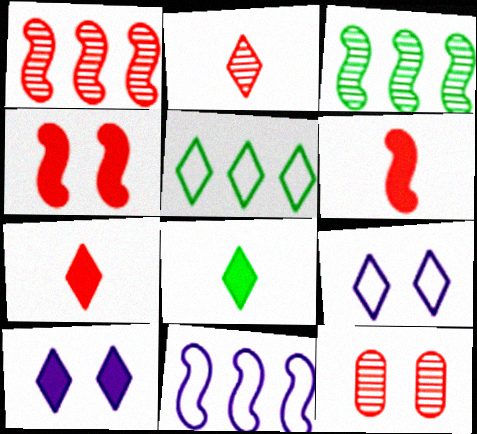[[1, 2, 12], 
[2, 5, 10], 
[8, 11, 12]]